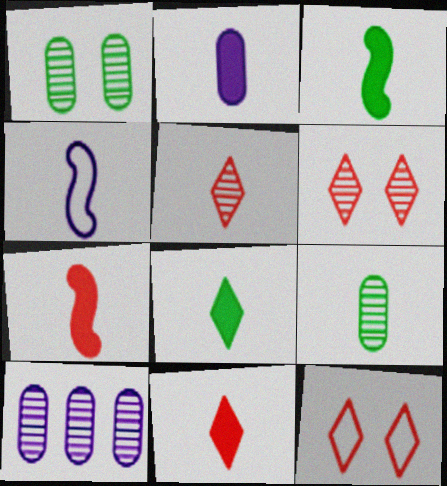[[2, 3, 11], 
[2, 7, 8], 
[3, 10, 12], 
[4, 9, 11]]